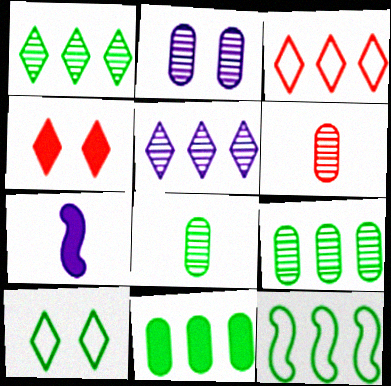[[1, 11, 12], 
[2, 6, 9], 
[4, 7, 11]]